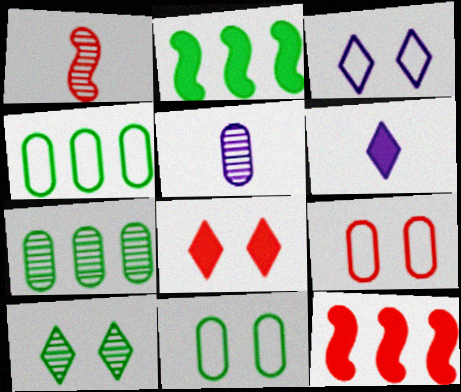[[3, 8, 10]]